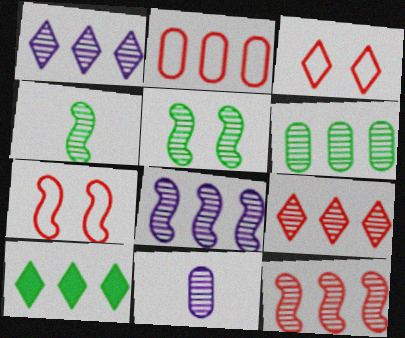[[1, 6, 12], 
[2, 8, 10], 
[5, 9, 11], 
[6, 8, 9], 
[7, 10, 11]]